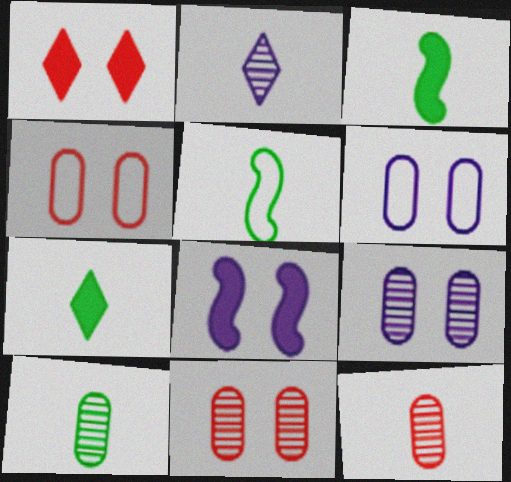[[5, 7, 10]]